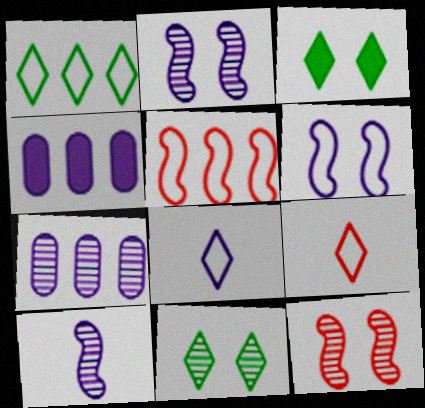[[2, 4, 8]]